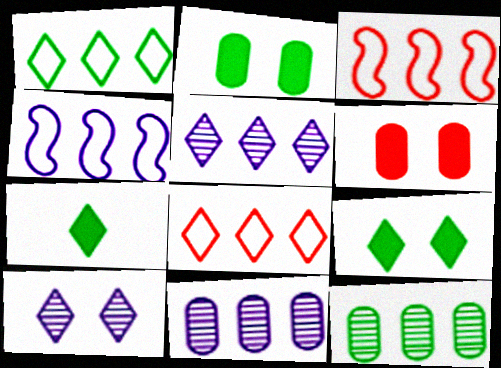[[7, 8, 10]]